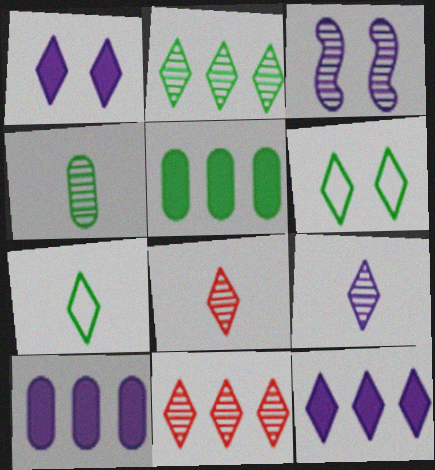[[1, 7, 11], 
[3, 4, 11], 
[6, 8, 12]]